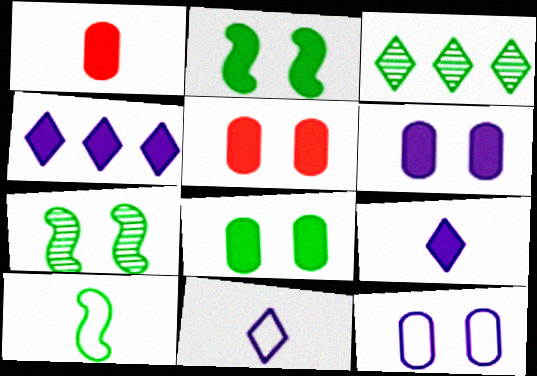[[1, 2, 4], 
[3, 8, 10], 
[5, 6, 8]]